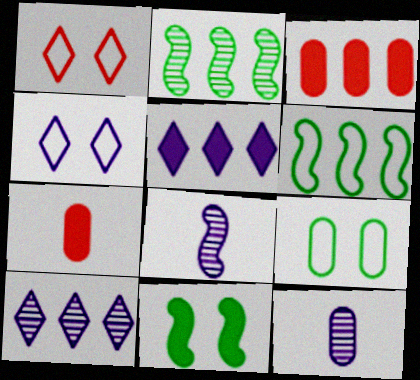[[2, 4, 7], 
[3, 6, 10], 
[3, 9, 12], 
[5, 7, 11]]